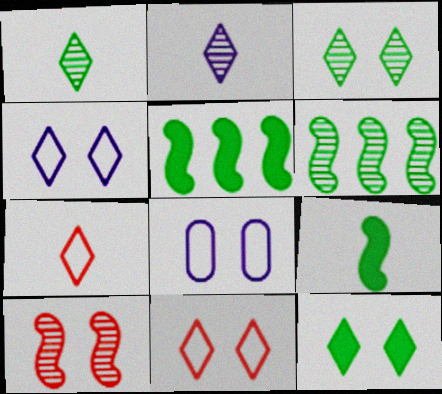[[8, 10, 12]]